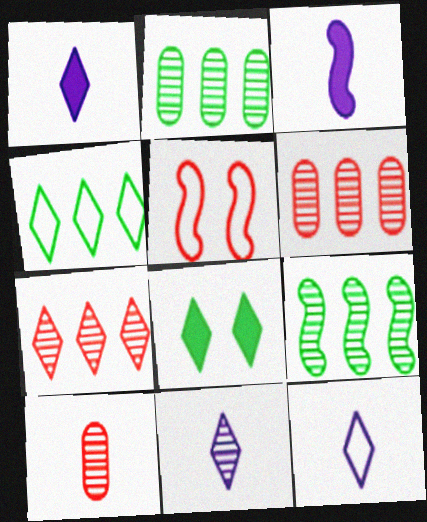[[1, 2, 5], 
[1, 11, 12], 
[3, 5, 9], 
[7, 8, 12]]